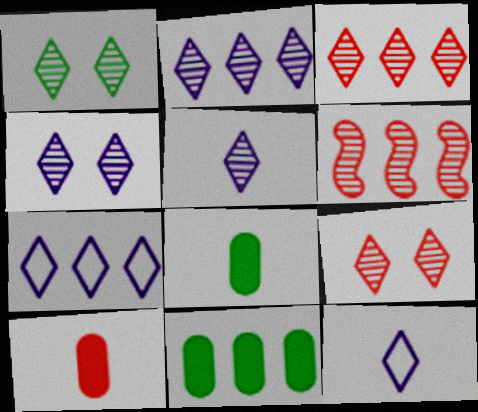[[1, 3, 5], 
[1, 4, 9], 
[2, 4, 5], 
[6, 7, 11]]